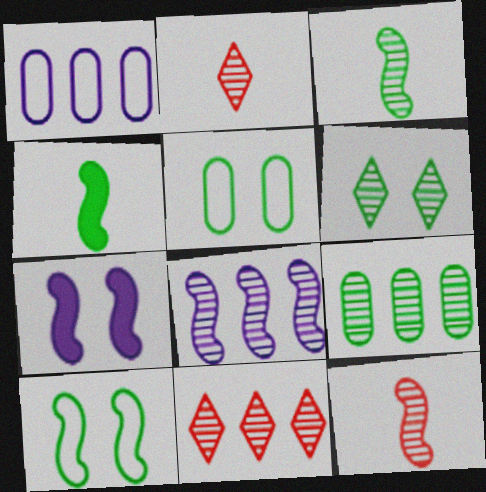[[3, 6, 9], 
[8, 9, 11]]